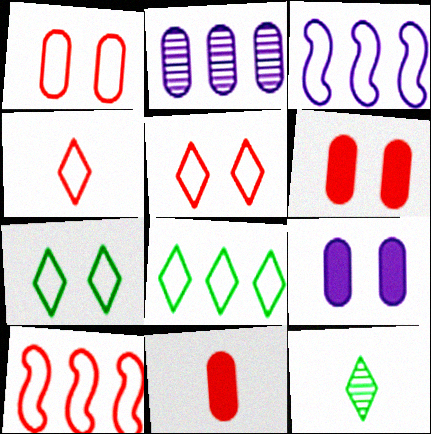[[1, 4, 10], 
[3, 6, 12], 
[9, 10, 12]]